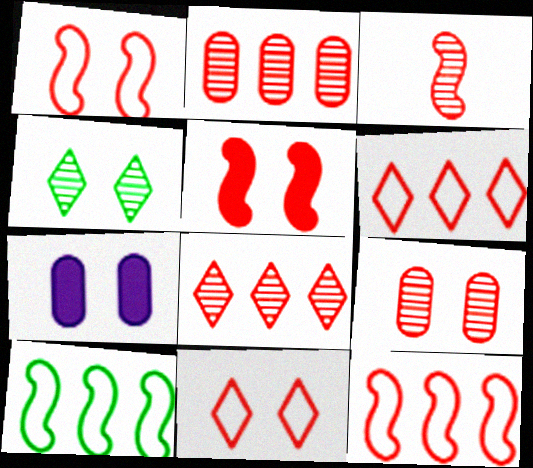[[1, 4, 7], 
[3, 5, 12], 
[3, 8, 9], 
[5, 9, 11]]